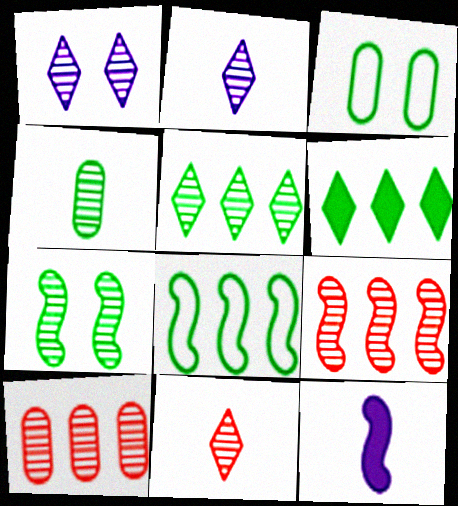[[1, 4, 9], 
[1, 5, 11], 
[2, 7, 10], 
[4, 5, 7]]